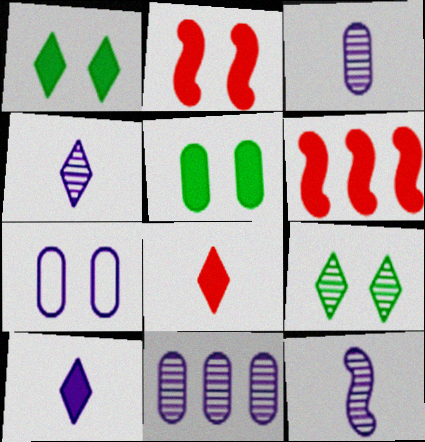[[2, 7, 9], 
[3, 4, 12], 
[5, 6, 10]]